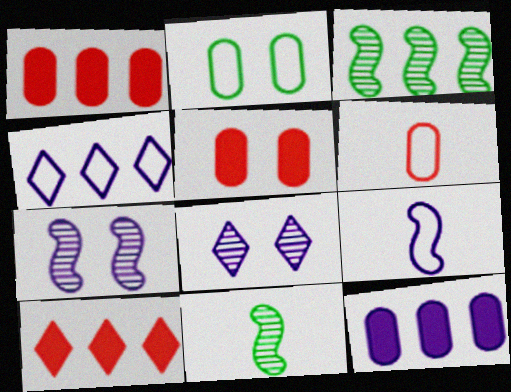[[1, 3, 4], 
[4, 5, 11], 
[8, 9, 12]]